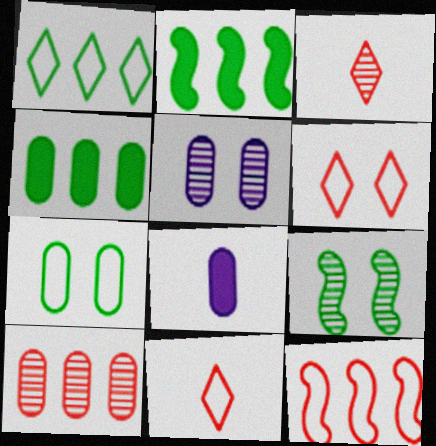[[2, 5, 11], 
[7, 8, 10]]